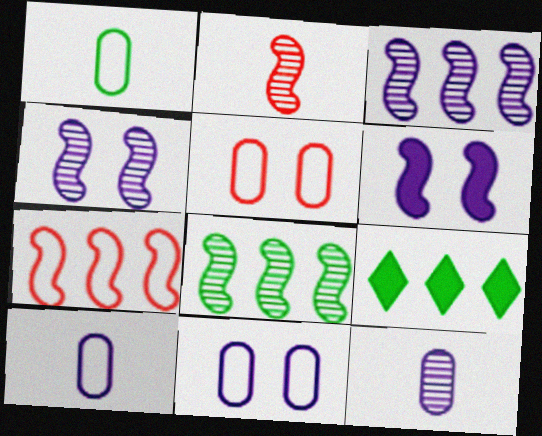[[2, 4, 8], 
[2, 9, 11]]